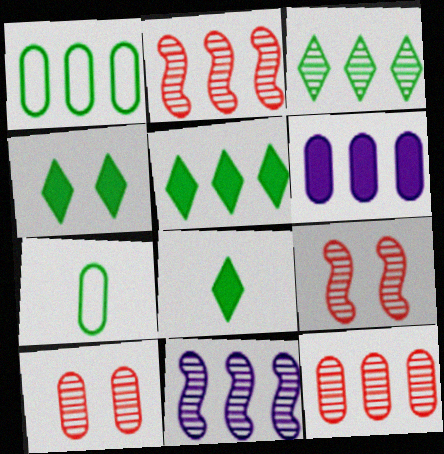[[1, 6, 12], 
[3, 11, 12], 
[4, 5, 8], 
[6, 7, 10]]